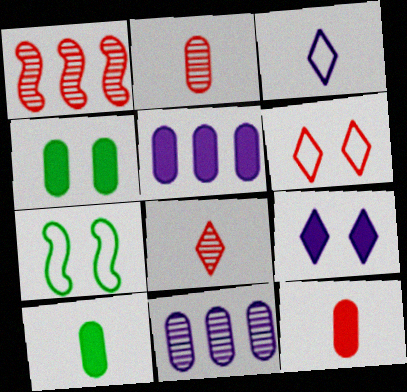[[1, 3, 4], 
[1, 6, 12], 
[4, 5, 12], 
[5, 7, 8]]